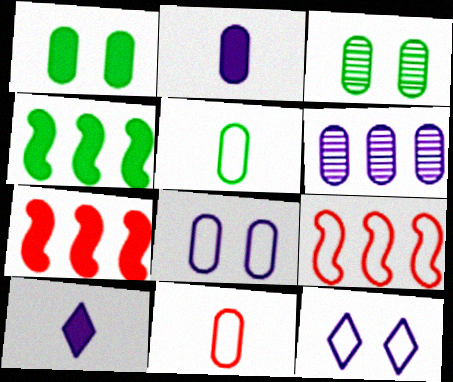[[1, 6, 11], 
[1, 7, 10], 
[2, 6, 8], 
[3, 9, 10], 
[5, 9, 12]]